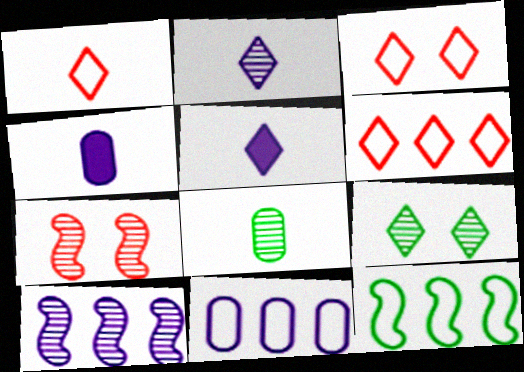[[1, 3, 6], 
[5, 6, 9], 
[6, 11, 12]]